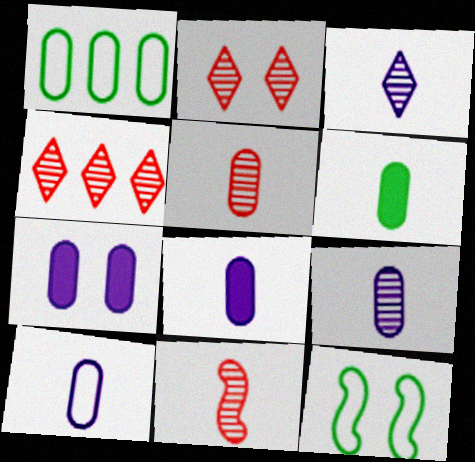[[1, 5, 7], 
[2, 7, 12], 
[4, 8, 12], 
[5, 6, 10], 
[8, 9, 10]]